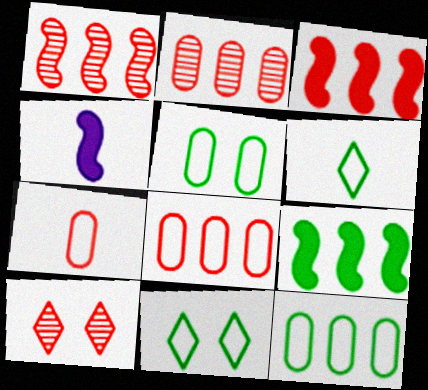[[2, 4, 11], 
[3, 7, 10], 
[4, 10, 12]]